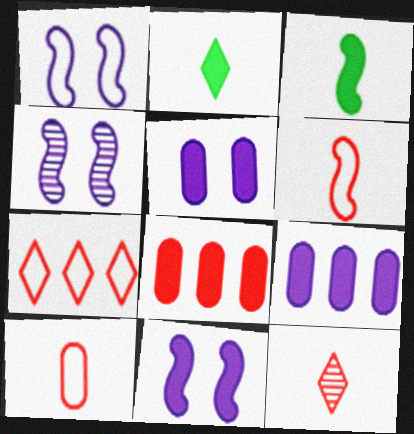[[1, 4, 11], 
[2, 8, 11]]